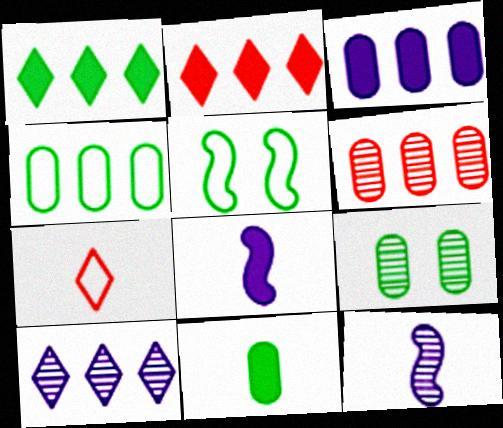[[3, 4, 6], 
[4, 9, 11], 
[7, 11, 12]]